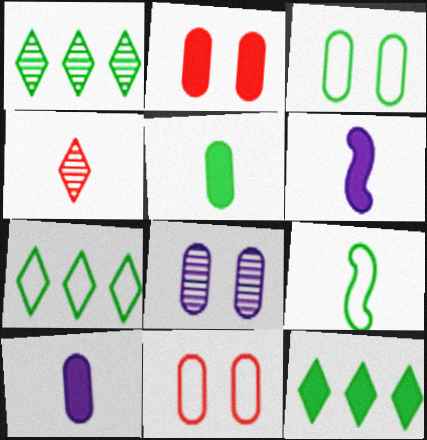[[1, 6, 11], 
[1, 7, 12], 
[2, 3, 8], 
[2, 6, 12], 
[3, 7, 9], 
[4, 9, 10]]